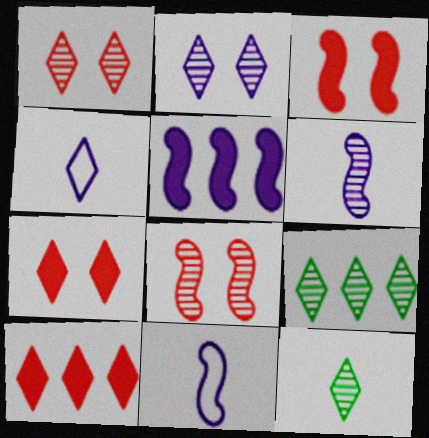[[4, 7, 9]]